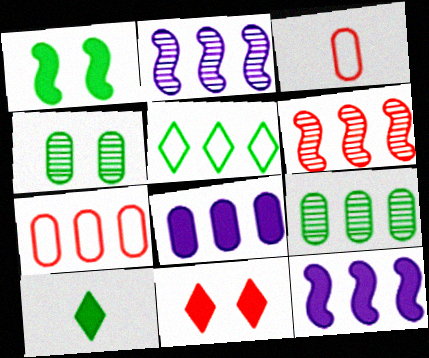[[3, 4, 8], 
[3, 6, 11], 
[5, 6, 8], 
[7, 8, 9]]